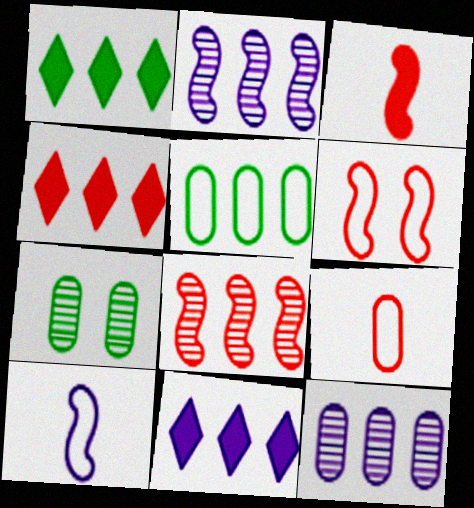[[1, 4, 11], 
[2, 4, 5], 
[3, 6, 8], 
[4, 7, 10], 
[5, 8, 11]]